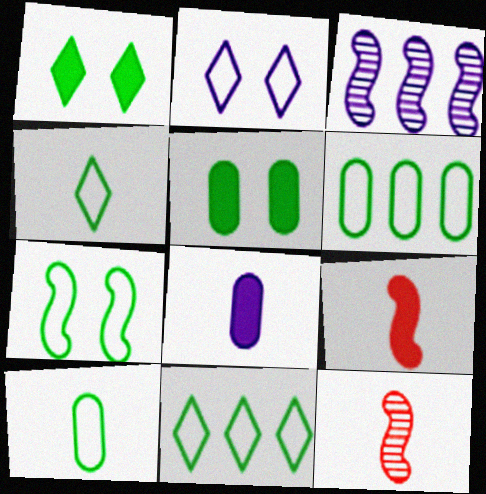[[2, 3, 8], 
[3, 7, 9], 
[4, 6, 7], 
[4, 8, 12], 
[7, 10, 11]]